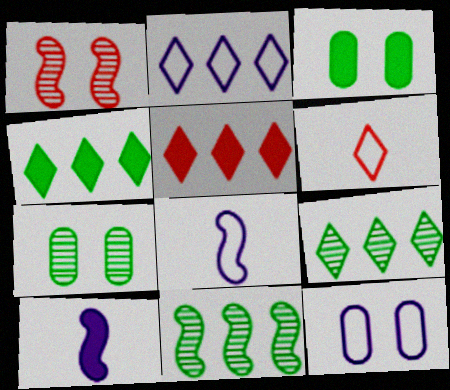[[2, 5, 9], 
[2, 8, 12], 
[3, 5, 10], 
[5, 7, 8]]